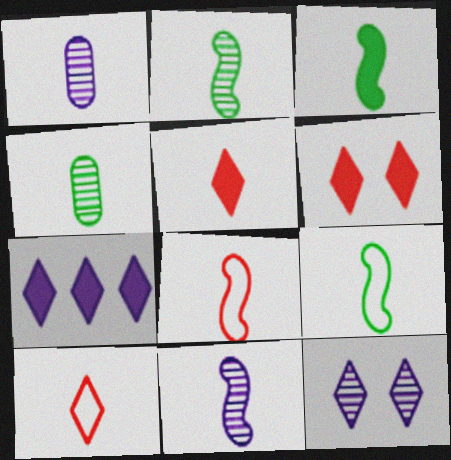[[1, 3, 10], 
[1, 5, 9], 
[2, 3, 9], 
[3, 8, 11]]